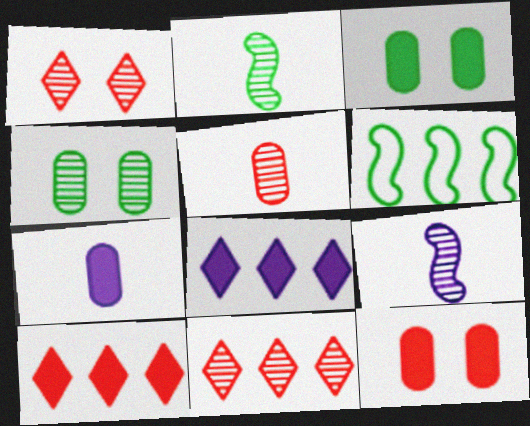[[1, 6, 7], 
[4, 9, 11]]